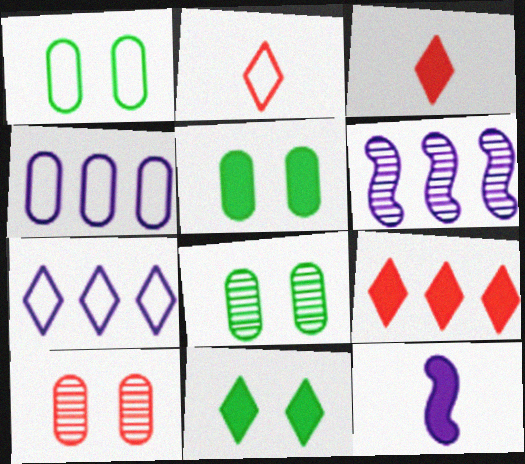[[1, 3, 6], 
[1, 5, 8], 
[2, 5, 6], 
[5, 9, 12]]